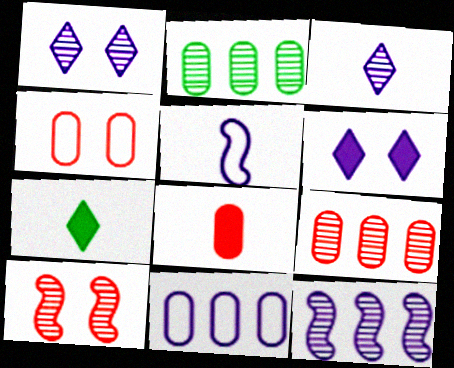[[2, 3, 10], 
[4, 7, 12], 
[4, 8, 9], 
[7, 10, 11]]